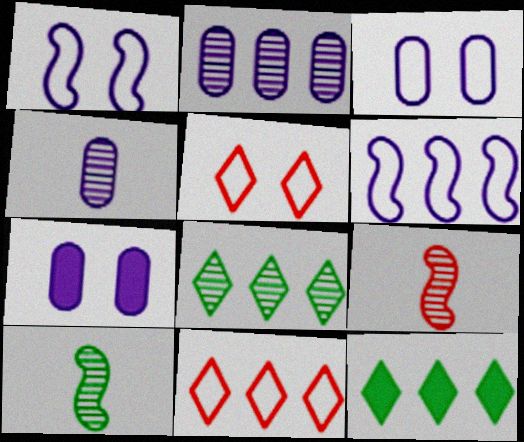[[3, 9, 12], 
[7, 10, 11]]